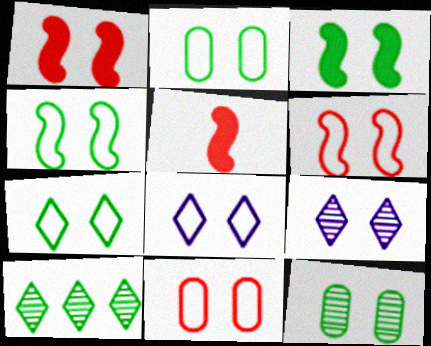[[1, 2, 9], 
[1, 8, 12], 
[2, 4, 7], 
[2, 6, 8], 
[3, 7, 12], 
[3, 9, 11], 
[4, 8, 11]]